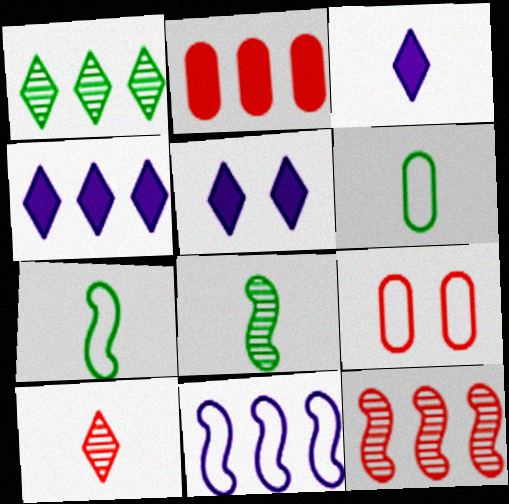[[1, 2, 11], 
[3, 4, 5], 
[4, 8, 9], 
[5, 6, 12]]